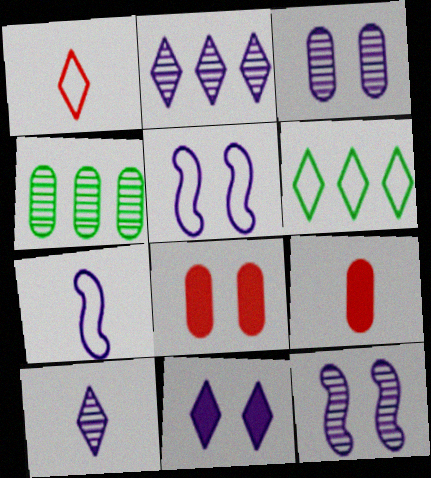[[3, 5, 11], 
[6, 9, 12]]